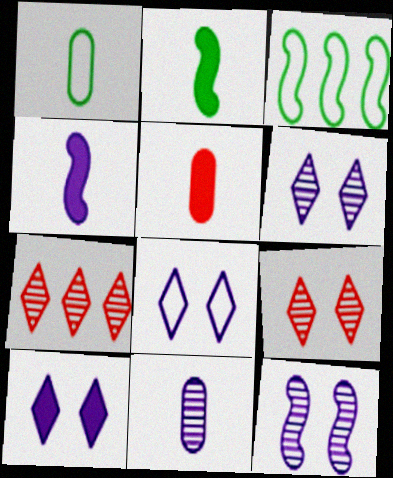[[1, 5, 11], 
[3, 5, 6], 
[6, 8, 10]]